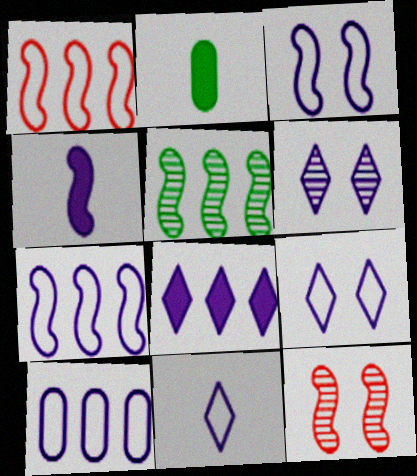[[1, 2, 6], 
[3, 10, 11], 
[4, 6, 10], 
[6, 8, 11]]